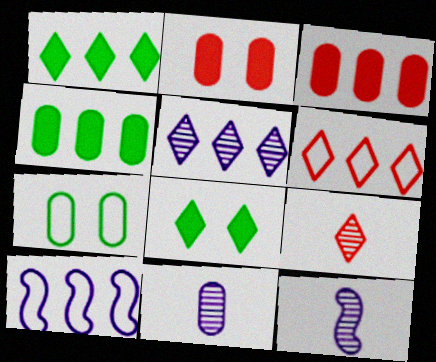[[1, 5, 6], 
[3, 7, 11]]